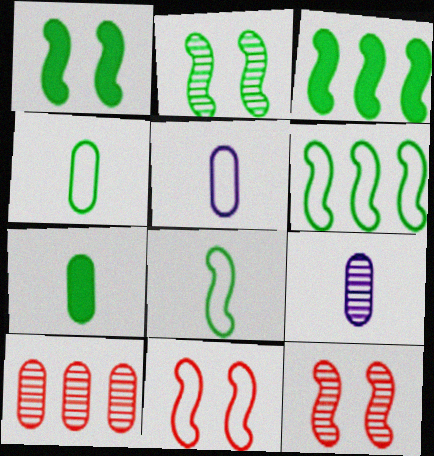[[2, 3, 8]]